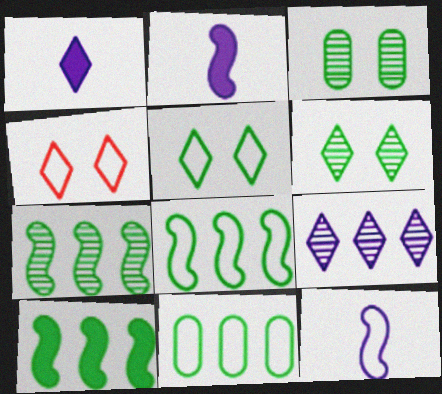[[4, 11, 12], 
[7, 8, 10]]